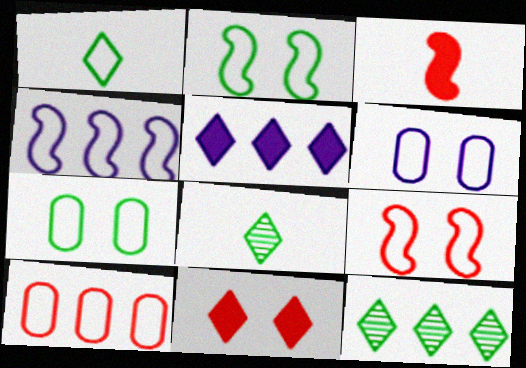[[3, 6, 12]]